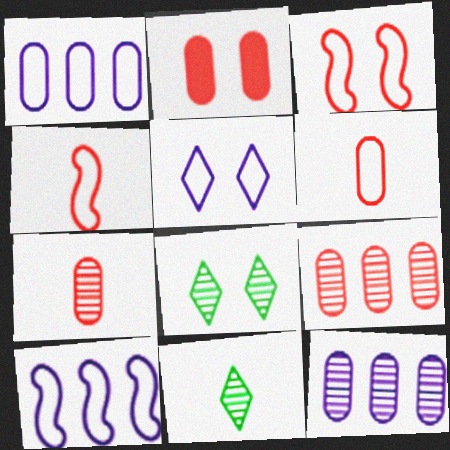[[2, 6, 9], 
[2, 10, 11]]